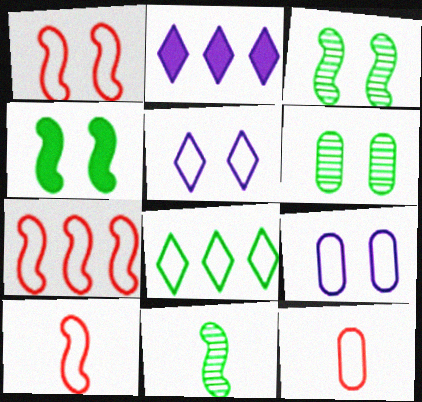[[1, 7, 10], 
[2, 3, 12], 
[2, 6, 10], 
[8, 9, 10]]